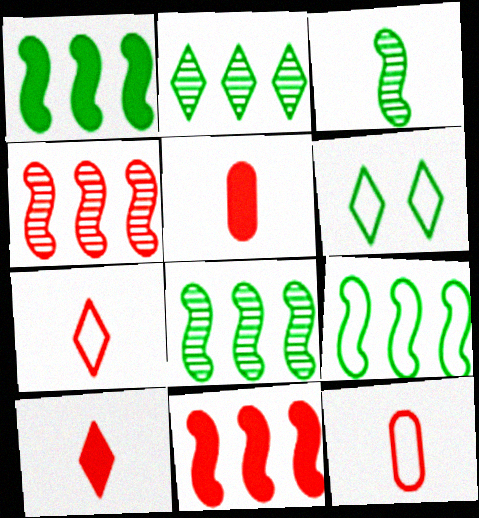[[1, 8, 9]]